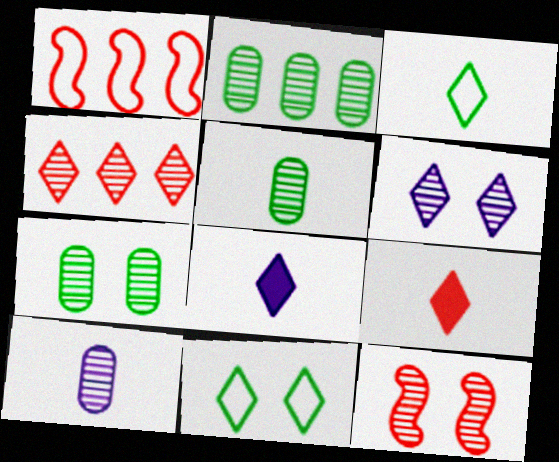[[1, 7, 8], 
[2, 5, 7], 
[4, 8, 11], 
[6, 7, 12]]